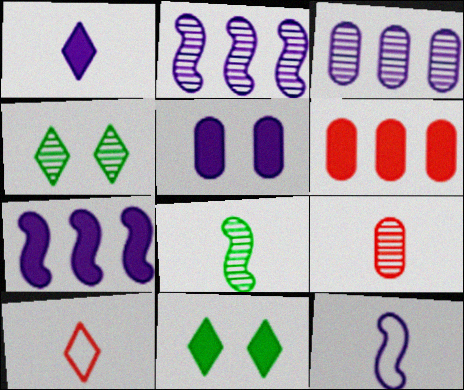[[1, 5, 7], 
[2, 4, 9], 
[4, 6, 12]]